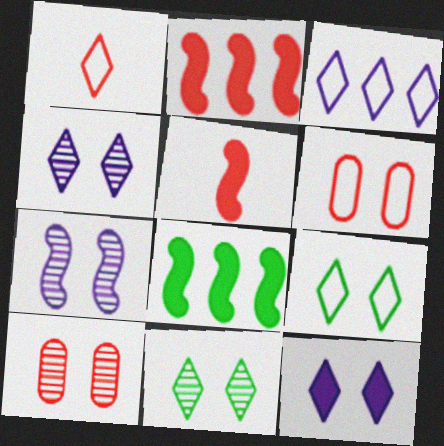[[1, 2, 10], 
[1, 3, 9], 
[7, 10, 11]]